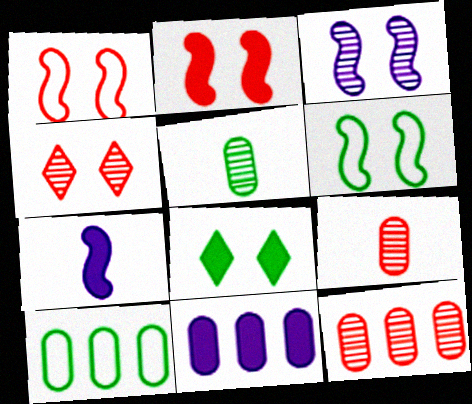[[2, 3, 6], 
[4, 7, 10], 
[10, 11, 12]]